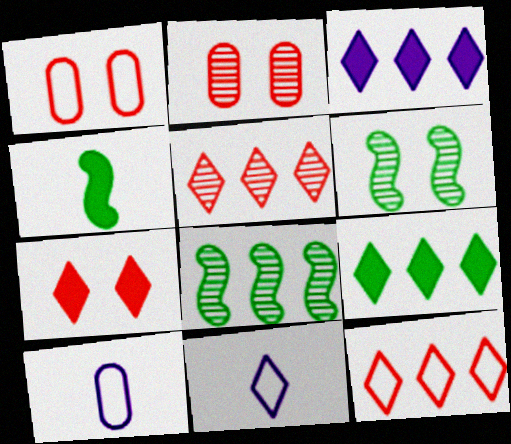[[7, 8, 10]]